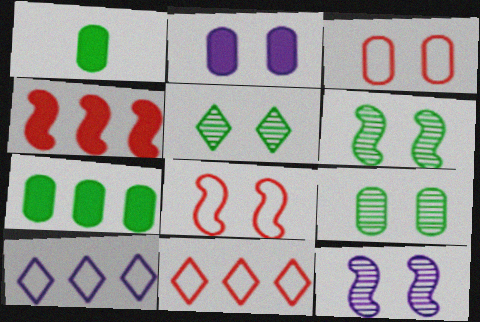[[1, 11, 12], 
[2, 3, 9], 
[2, 5, 8], 
[5, 6, 9]]